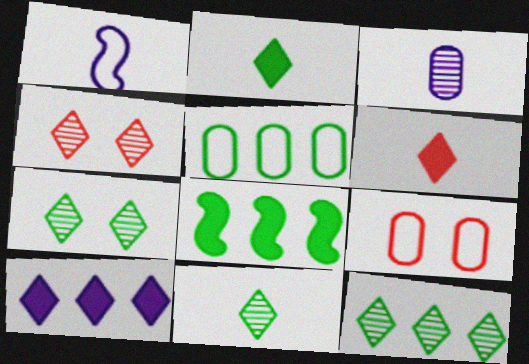[[5, 8, 12], 
[7, 11, 12]]